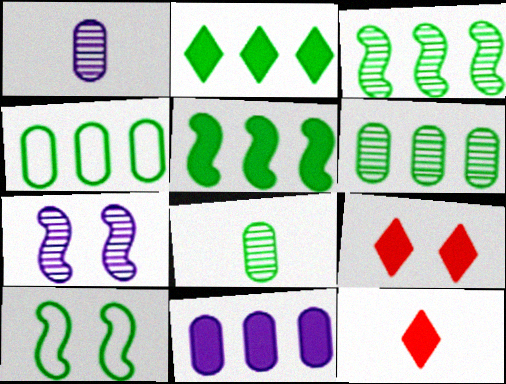[[2, 3, 4], 
[2, 8, 10], 
[4, 7, 12]]